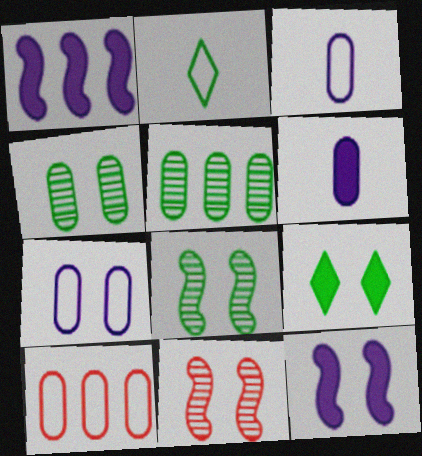[[4, 6, 10], 
[7, 9, 11]]